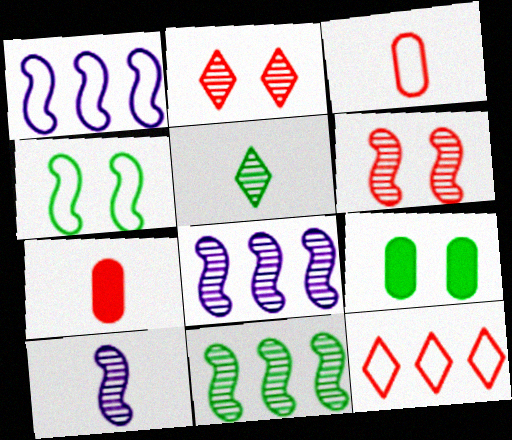[[6, 7, 12], 
[6, 10, 11], 
[9, 10, 12]]